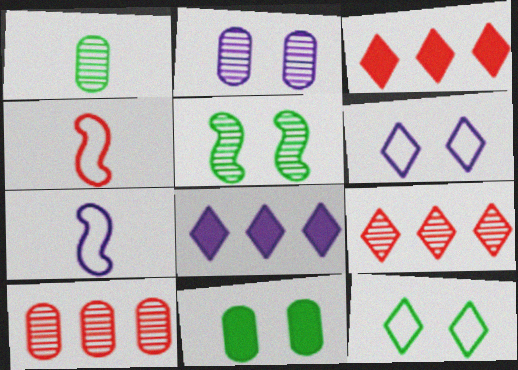[[1, 2, 10], 
[2, 7, 8], 
[5, 11, 12], 
[7, 9, 11]]